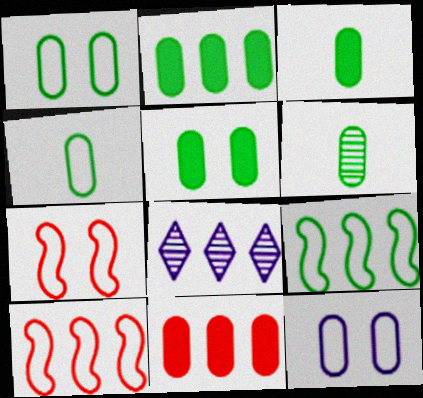[[1, 2, 6], 
[2, 3, 5], 
[2, 8, 10], 
[3, 4, 6], 
[3, 7, 8], 
[6, 11, 12], 
[8, 9, 11]]